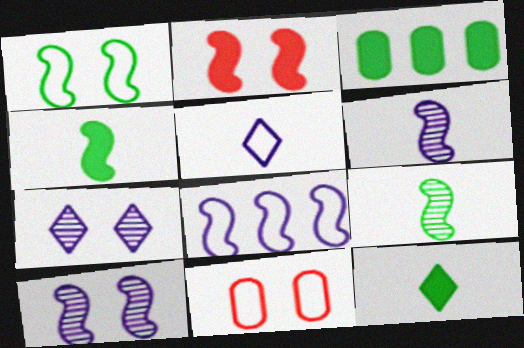[[1, 2, 10], 
[2, 8, 9]]